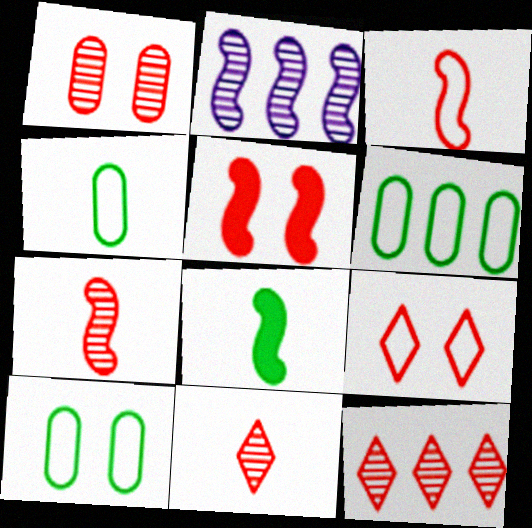[[1, 5, 9], 
[1, 7, 12], 
[4, 6, 10]]